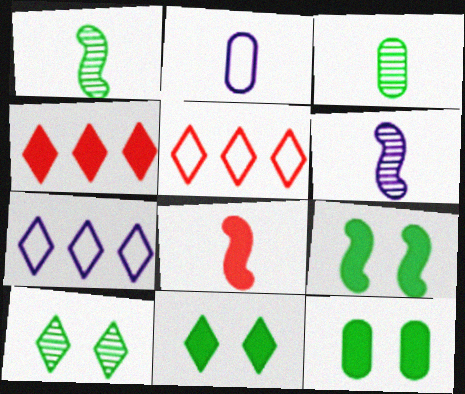[[5, 6, 12], 
[9, 11, 12]]